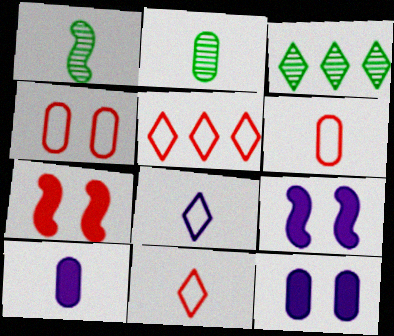[[1, 5, 12], 
[1, 10, 11], 
[2, 5, 9], 
[2, 6, 10], 
[3, 6, 9]]